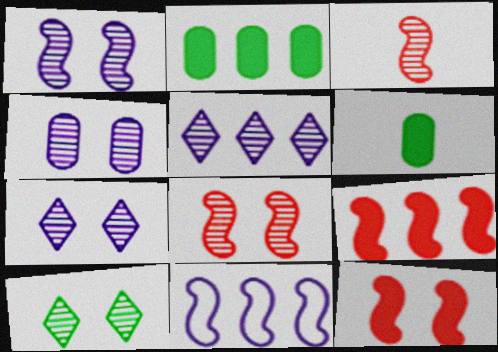[[1, 4, 7], 
[4, 8, 10]]